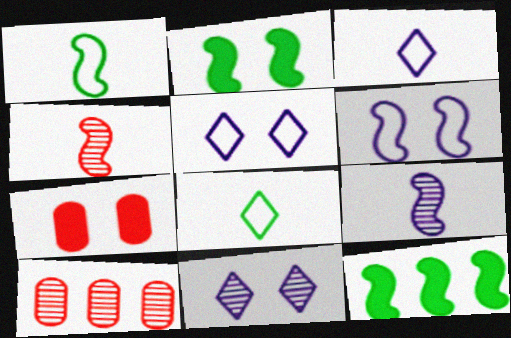[[2, 3, 10], 
[4, 6, 12]]